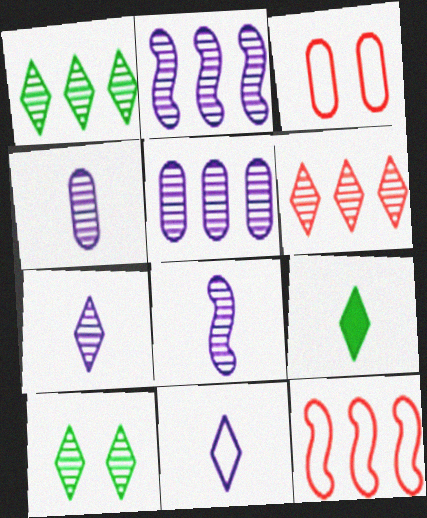[[2, 3, 9], 
[4, 7, 8], 
[6, 7, 10]]